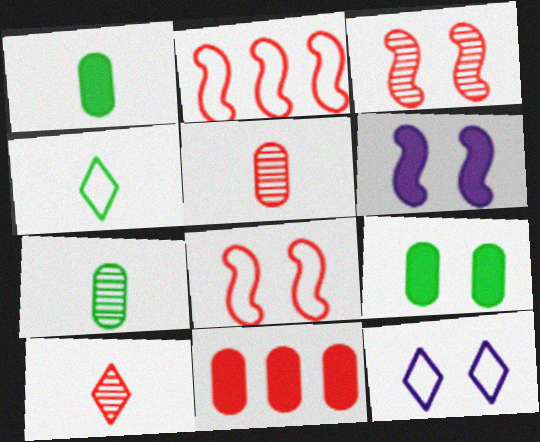[[3, 9, 12], 
[8, 10, 11]]